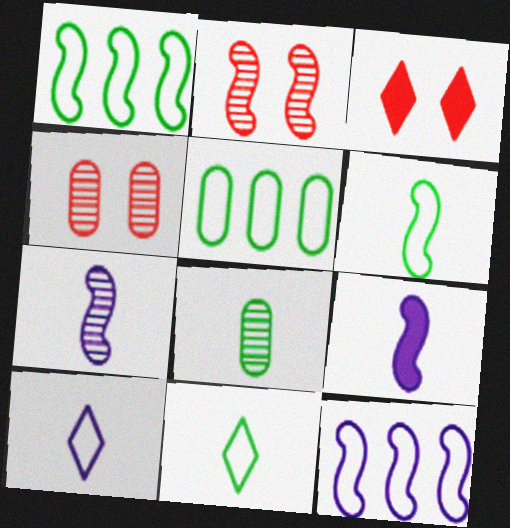[[1, 2, 9], 
[3, 5, 7], 
[3, 8, 12]]